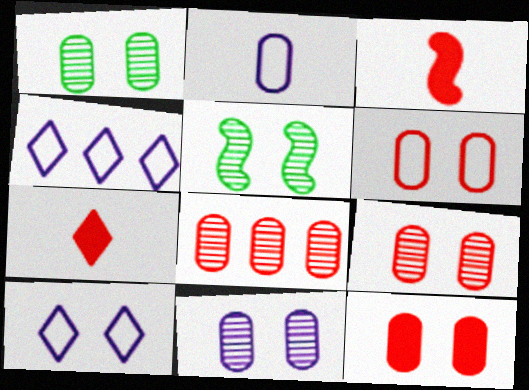[[1, 3, 4], 
[1, 9, 11], 
[5, 10, 12], 
[6, 9, 12]]